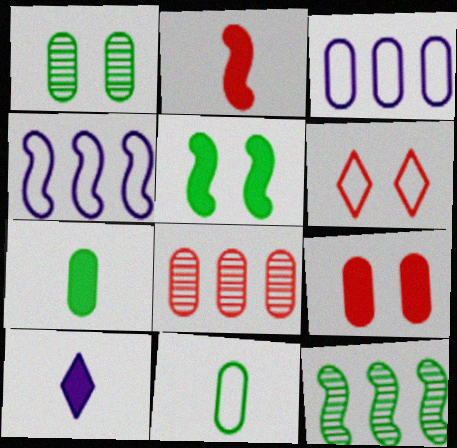[[2, 6, 8], 
[2, 7, 10], 
[4, 6, 11]]